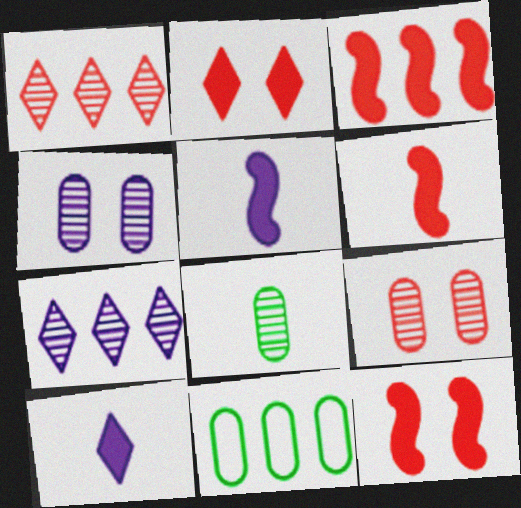[[3, 6, 12], 
[3, 7, 11]]